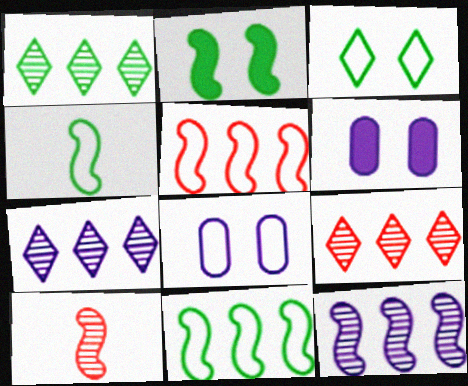[[1, 7, 9], 
[4, 6, 9]]